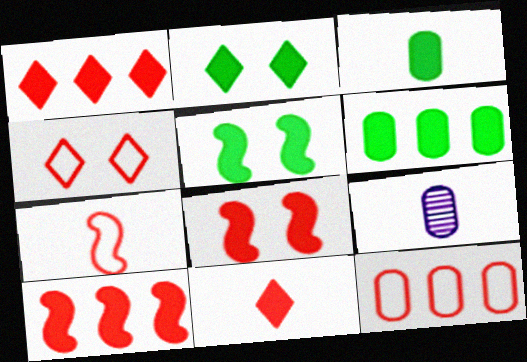[[4, 7, 12]]